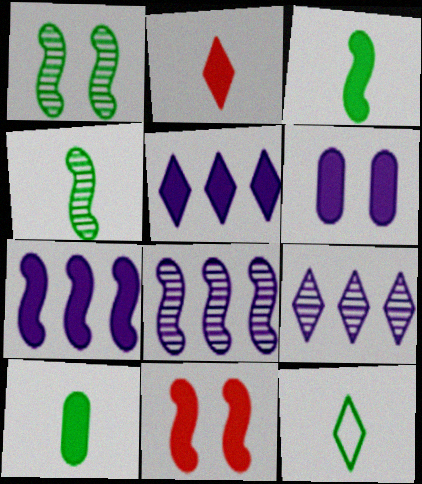[[3, 7, 11], 
[4, 10, 12], 
[5, 10, 11]]